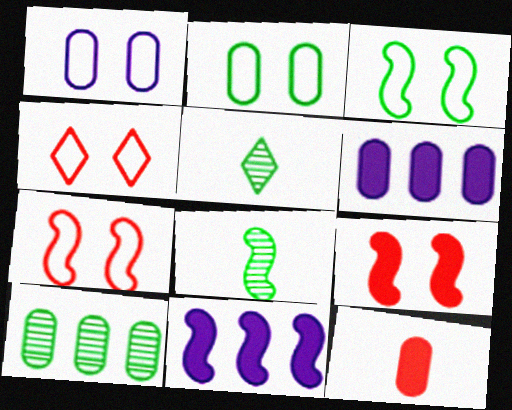[[1, 3, 4], 
[1, 10, 12], 
[4, 6, 8], 
[5, 6, 7], 
[7, 8, 11]]